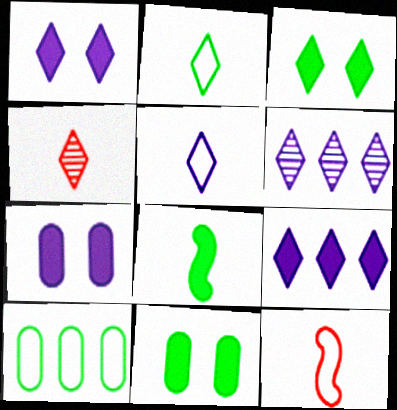[[1, 5, 6], 
[6, 11, 12]]